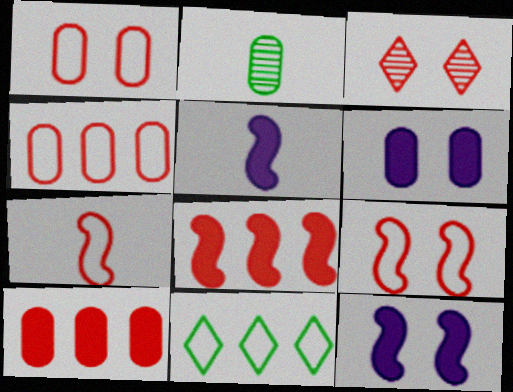[[2, 4, 6], 
[3, 7, 10]]